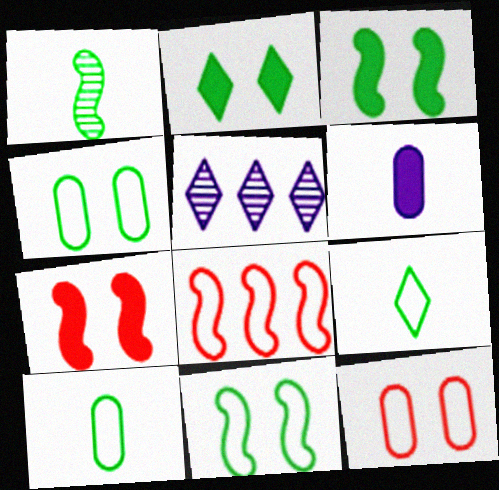[[5, 7, 10]]